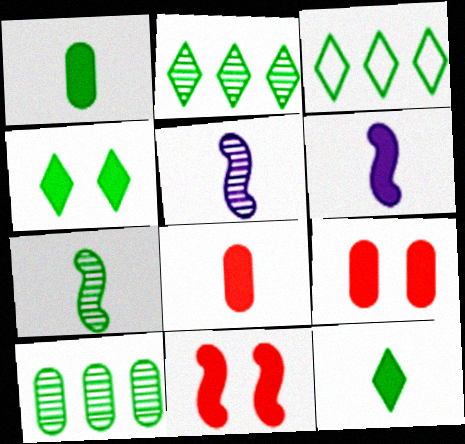[[3, 5, 9], 
[6, 8, 12]]